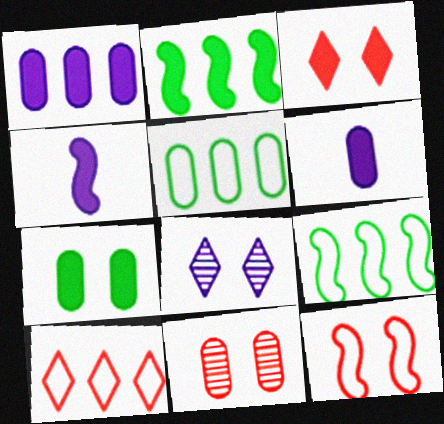[[2, 3, 6], 
[3, 11, 12], 
[5, 6, 11], 
[7, 8, 12]]